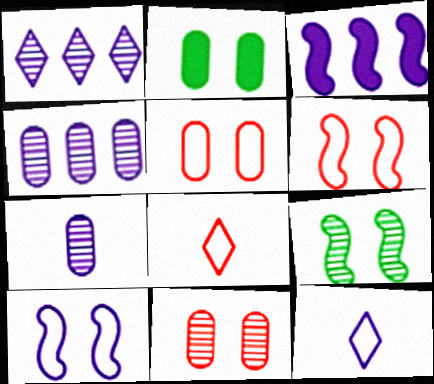[]